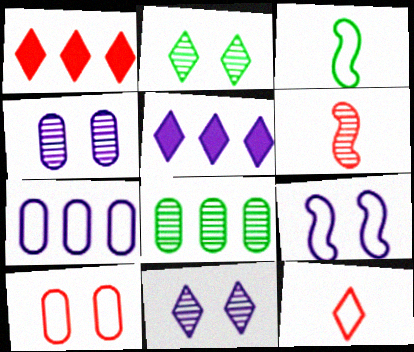[[1, 3, 4], 
[1, 6, 10], 
[2, 5, 12], 
[6, 8, 11]]